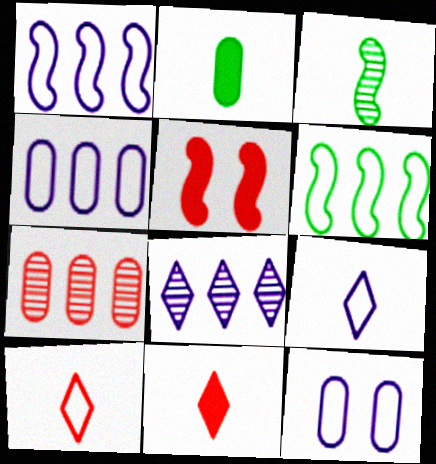[[1, 3, 5], 
[1, 9, 12], 
[2, 7, 12], 
[5, 7, 10], 
[6, 10, 12]]